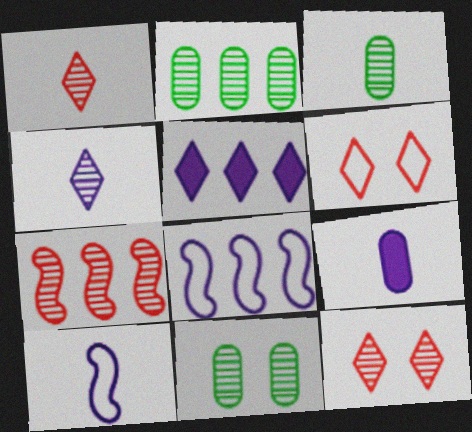[[2, 3, 11], 
[4, 7, 11], 
[4, 9, 10]]